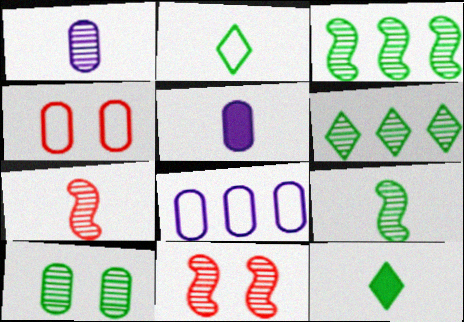[[1, 6, 11], 
[2, 5, 7], 
[6, 9, 10], 
[8, 11, 12]]